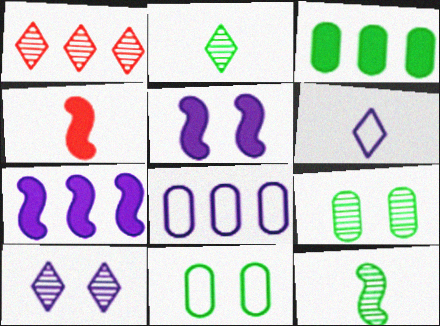[[1, 2, 10]]